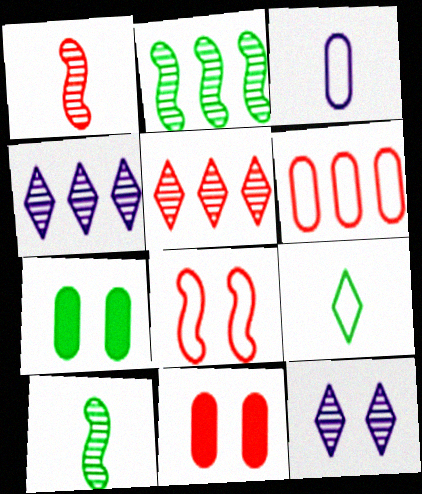[[2, 7, 9], 
[7, 8, 12]]